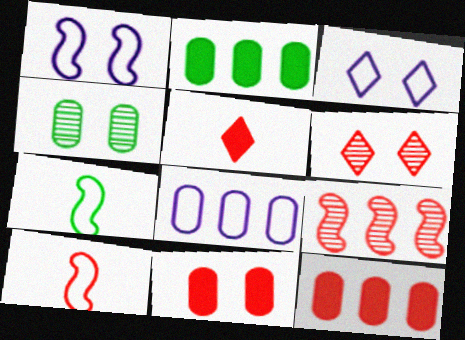[[6, 10, 12]]